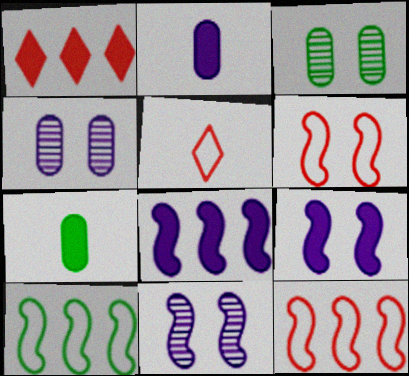[[1, 7, 9], 
[3, 5, 8]]